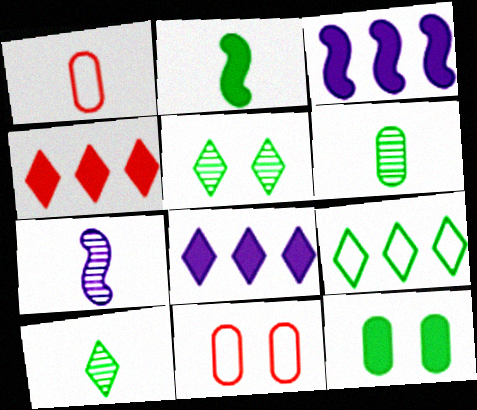[[1, 3, 5], 
[3, 10, 11]]